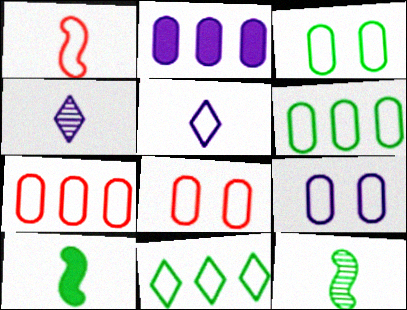[[1, 9, 11], 
[3, 8, 9]]